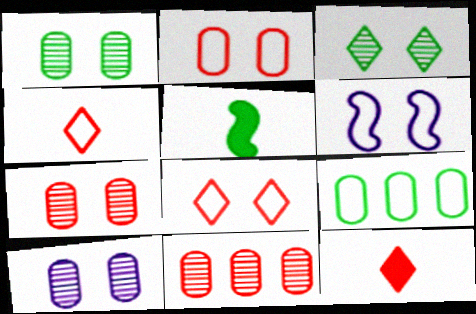[[1, 7, 10], 
[3, 5, 9], 
[4, 6, 9]]